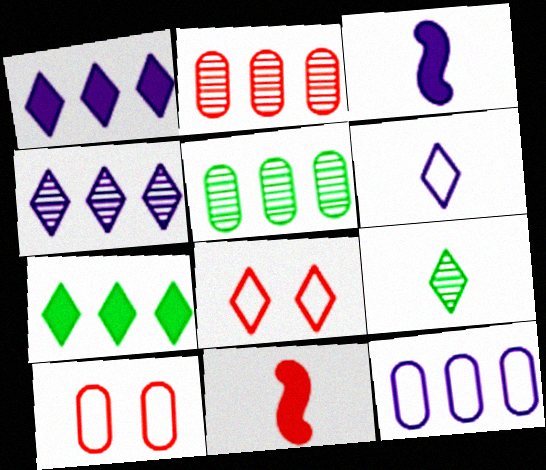[[1, 8, 9], 
[2, 8, 11], 
[3, 5, 8]]